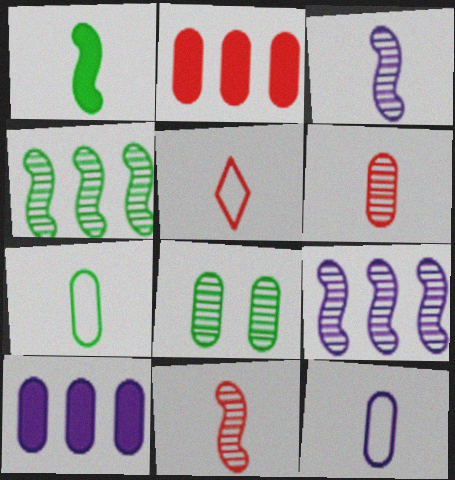[[2, 8, 12]]